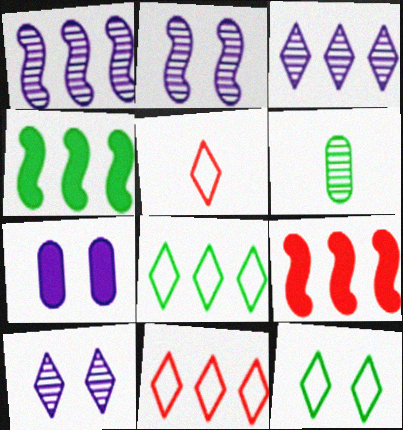[[4, 6, 12]]